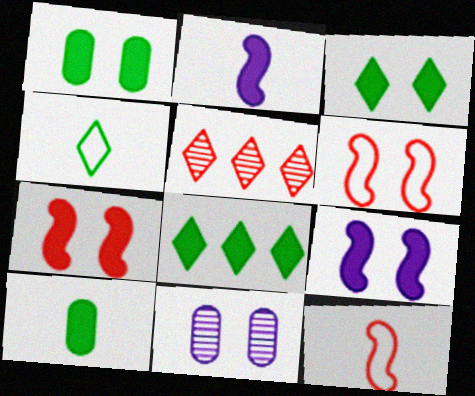[[3, 6, 11], 
[8, 11, 12]]